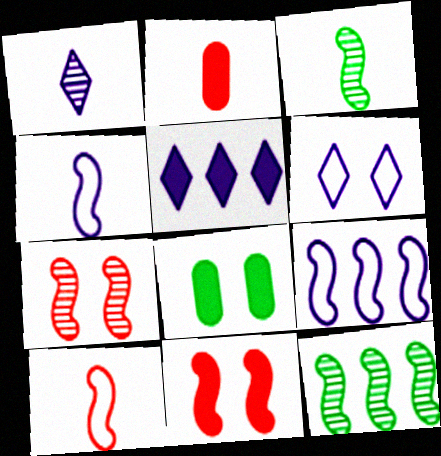[[1, 5, 6], 
[2, 6, 12], 
[3, 9, 11], 
[4, 11, 12], 
[6, 7, 8]]